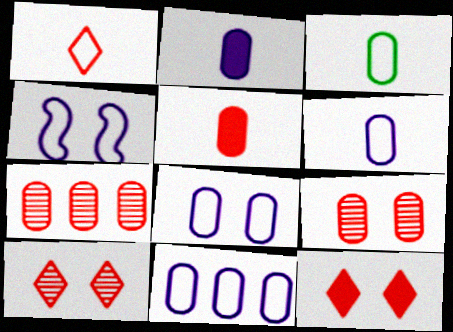[[6, 8, 11]]